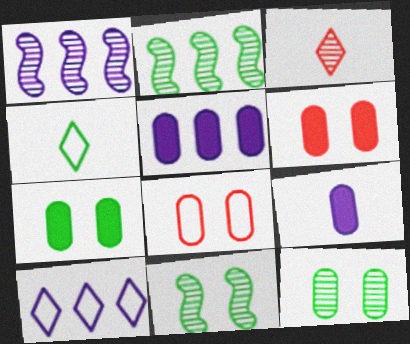[[1, 3, 12], 
[1, 4, 6], 
[1, 5, 10], 
[2, 4, 7]]